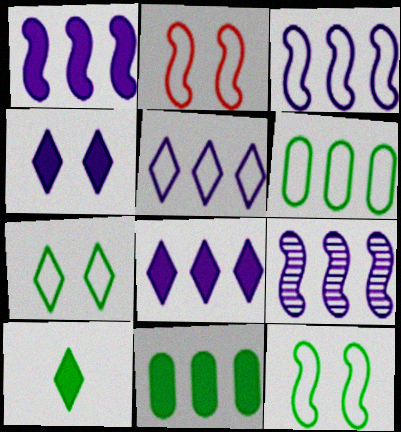[[1, 3, 9]]